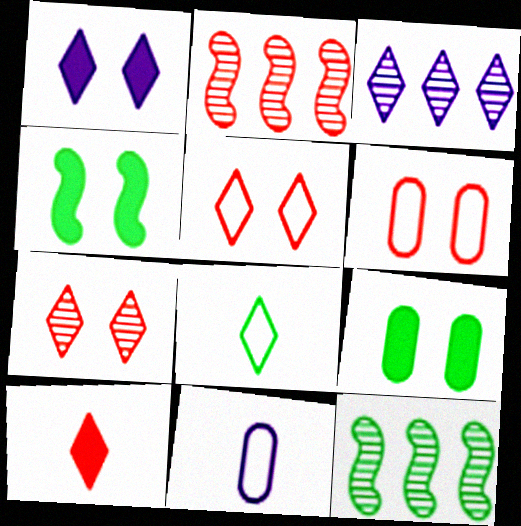[[2, 6, 10], 
[8, 9, 12]]